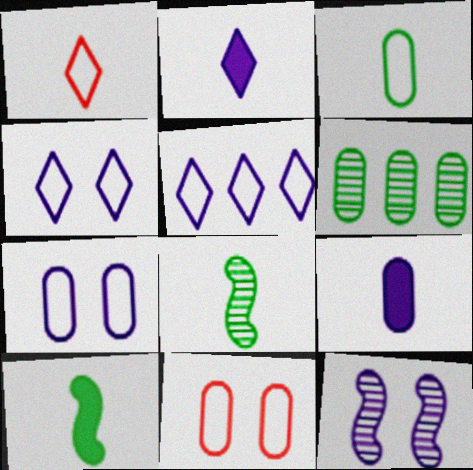[[1, 8, 9], 
[5, 9, 12], 
[6, 9, 11]]